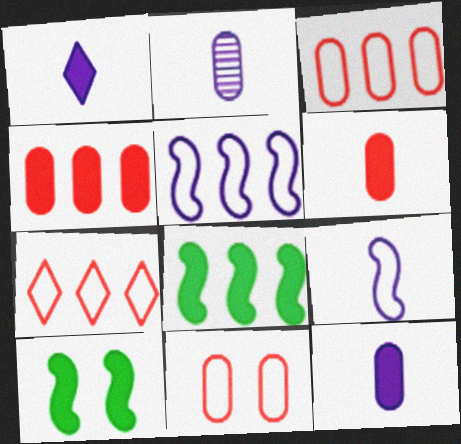[[1, 2, 9], 
[1, 4, 10], 
[2, 7, 10]]